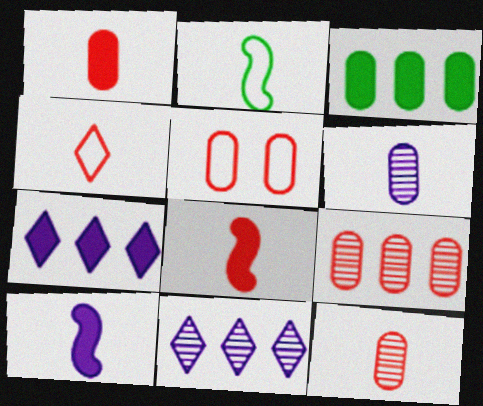[[1, 5, 9], 
[3, 5, 6], 
[4, 8, 12]]